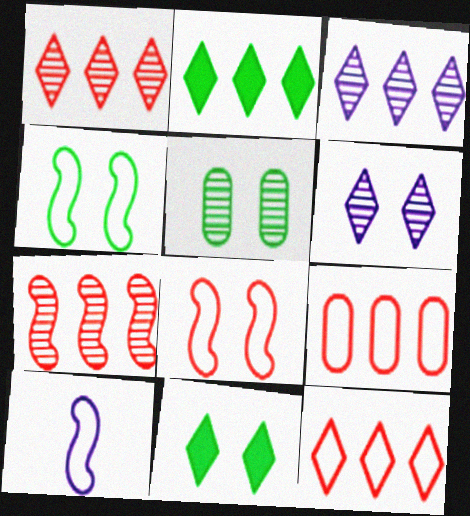[[2, 3, 12], 
[4, 5, 11]]